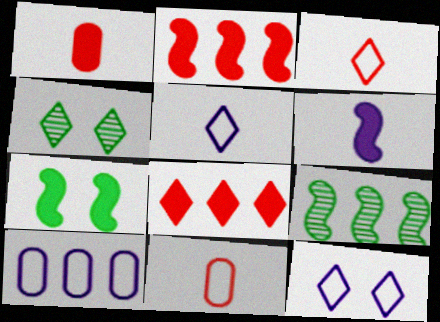[[1, 9, 12], 
[2, 6, 7], 
[4, 5, 8], 
[8, 9, 10]]